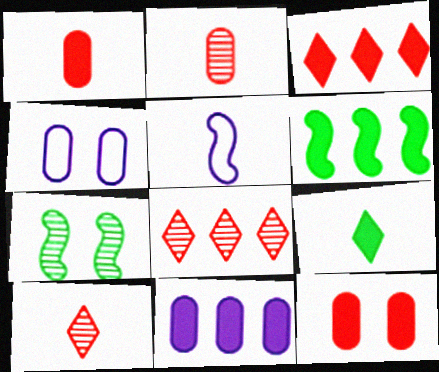[[2, 5, 9], 
[3, 6, 11], 
[4, 6, 10]]